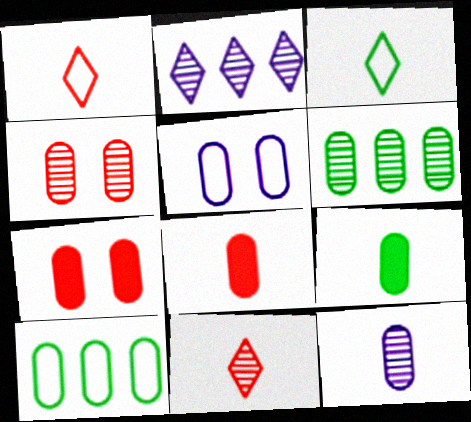[[4, 6, 12], 
[5, 6, 8], 
[7, 10, 12]]